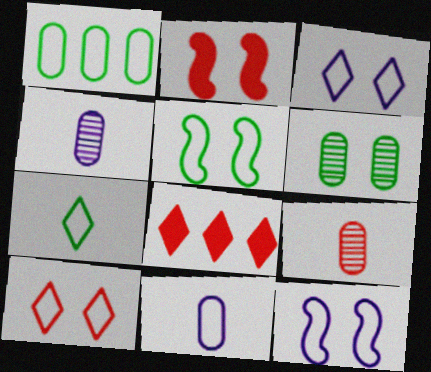[[1, 5, 7], 
[2, 3, 6], 
[4, 5, 8]]